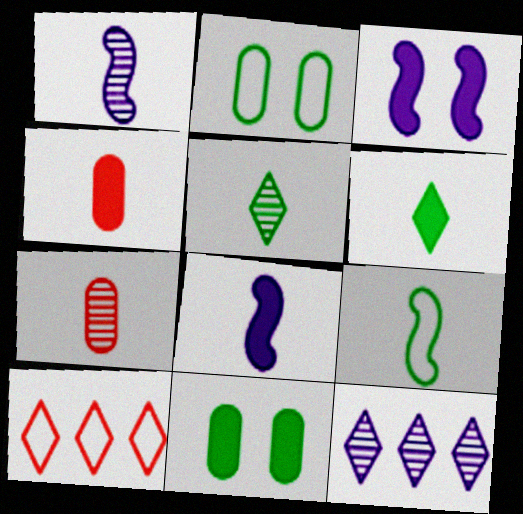[[1, 5, 7], 
[1, 10, 11], 
[4, 6, 8]]